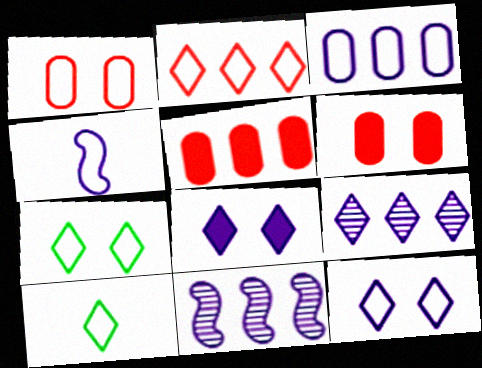[[2, 10, 12], 
[3, 4, 12], 
[6, 10, 11]]